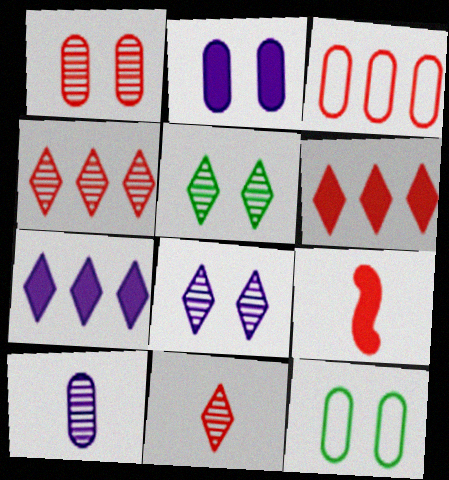[[1, 2, 12]]